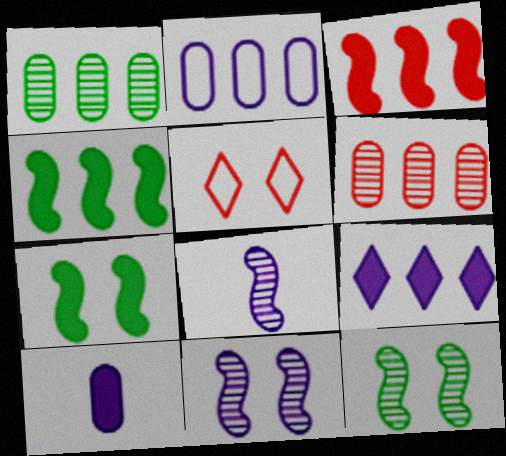[]